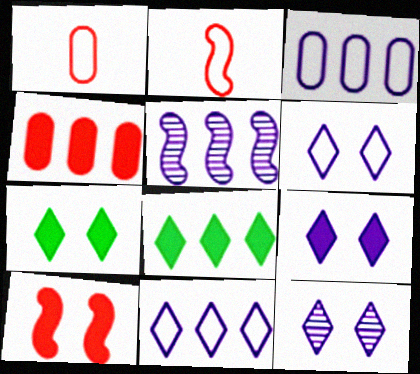[[1, 5, 7], 
[6, 9, 12]]